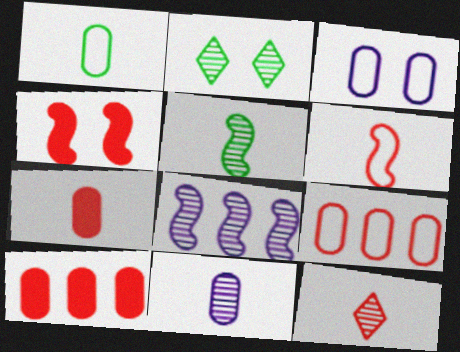[[1, 3, 9], 
[1, 7, 11], 
[2, 3, 4], 
[4, 9, 12], 
[5, 11, 12], 
[6, 7, 12]]